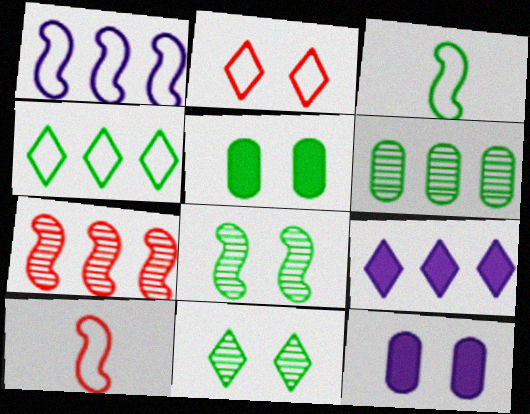[[2, 8, 12]]